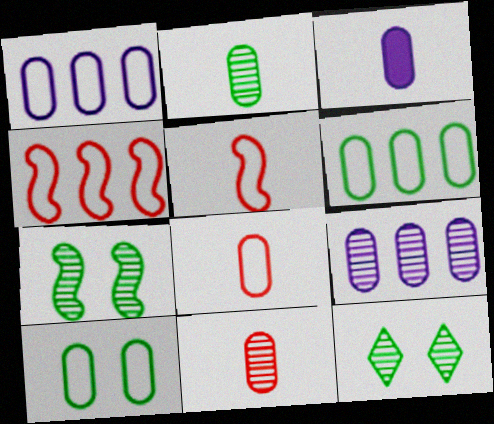[[1, 8, 10], 
[2, 3, 8], 
[3, 4, 12]]